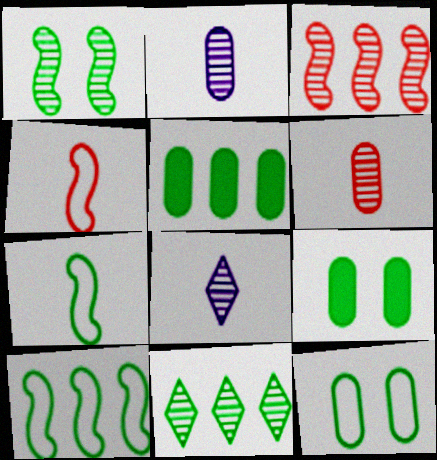[[5, 10, 11], 
[7, 9, 11]]